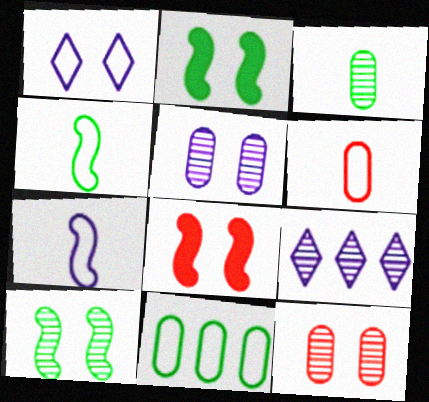[[1, 2, 12], 
[2, 6, 9]]